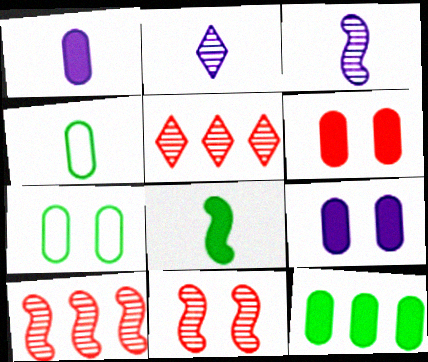[[1, 6, 12]]